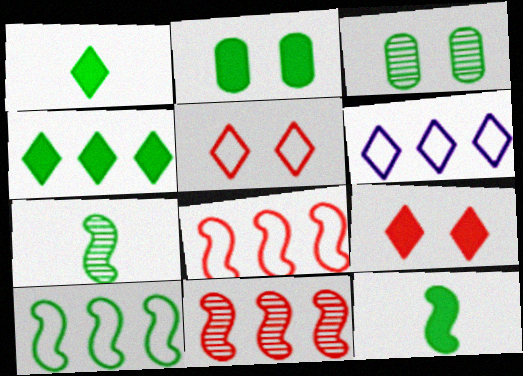[[1, 3, 10], 
[2, 4, 12]]